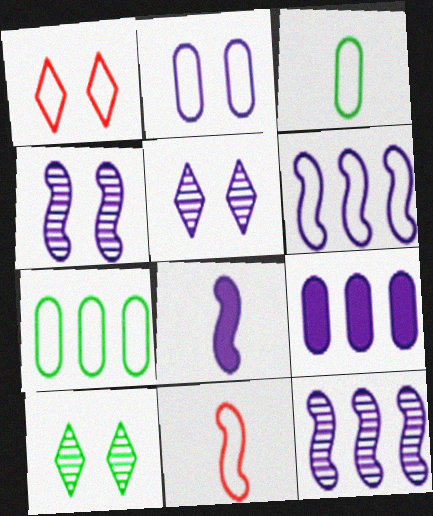[[1, 3, 6], 
[4, 6, 8], 
[9, 10, 11]]